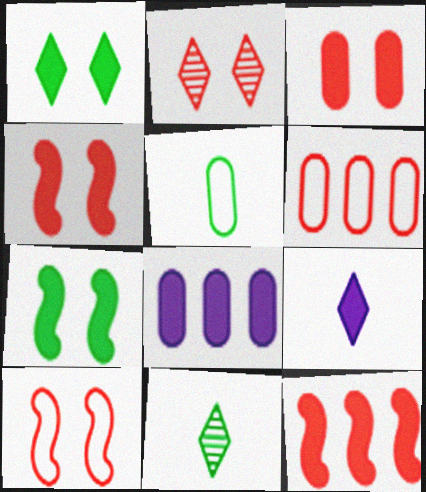[[2, 3, 10], 
[8, 10, 11]]